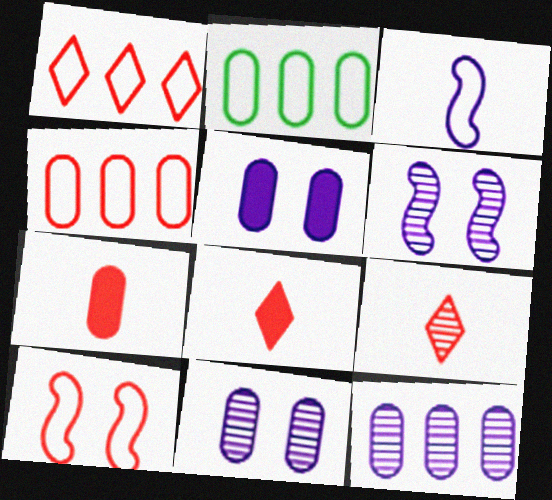[[2, 6, 8], 
[2, 7, 11]]